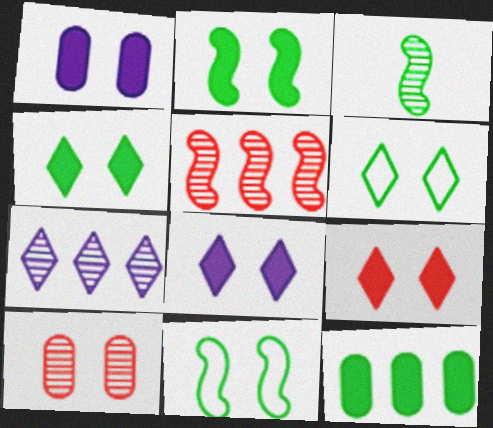[[1, 2, 9], 
[3, 6, 12], 
[3, 7, 10], 
[4, 8, 9], 
[8, 10, 11]]